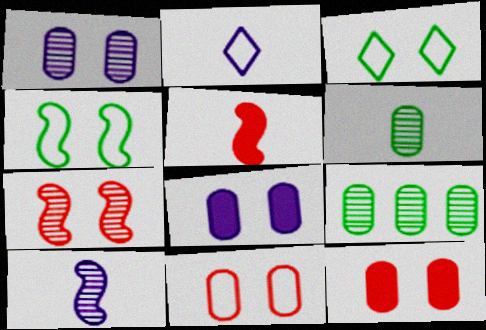[[2, 5, 6], 
[3, 7, 8]]